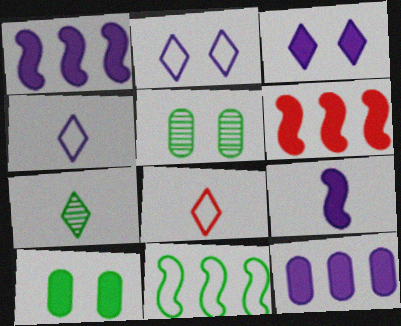[[1, 5, 8], 
[3, 9, 12], 
[4, 5, 6], 
[7, 10, 11]]